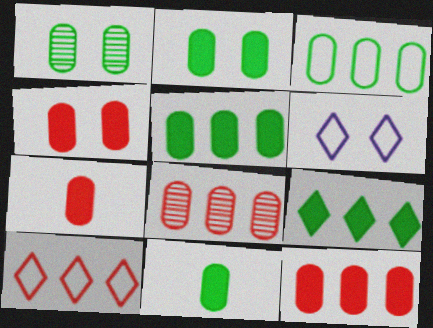[[1, 3, 11], 
[2, 5, 11], 
[4, 7, 12]]